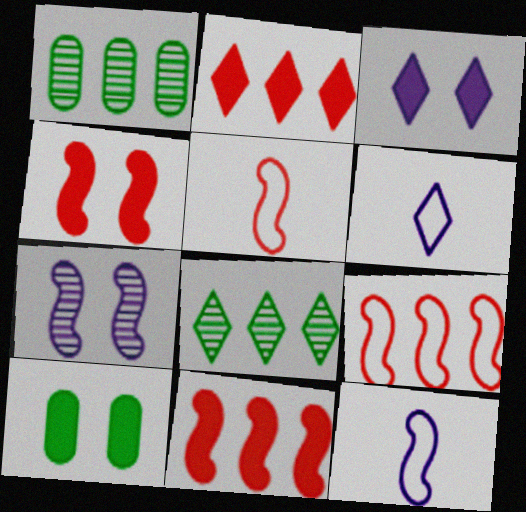[[1, 3, 5], 
[1, 4, 6], 
[3, 4, 10]]